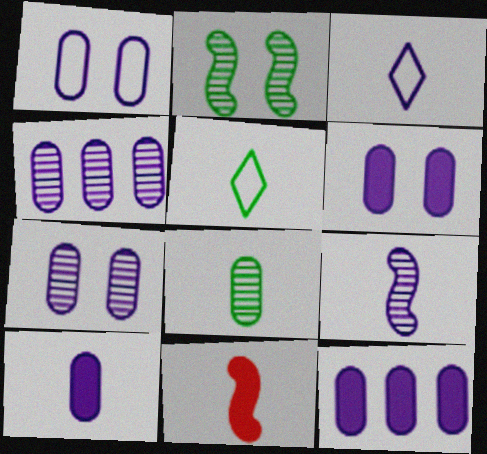[[1, 4, 10], 
[1, 6, 7], 
[3, 8, 11], 
[3, 9, 10], 
[6, 10, 12]]